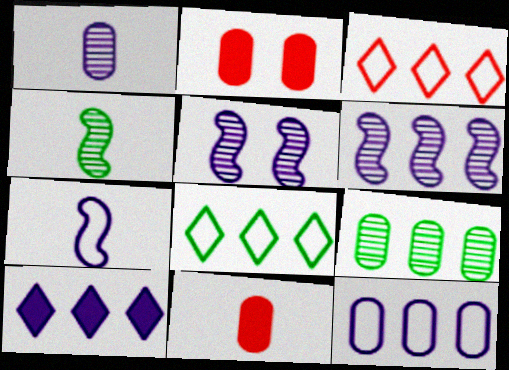[[5, 8, 11], 
[6, 10, 12]]